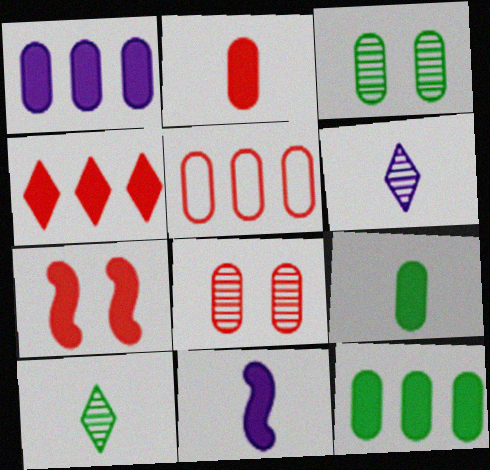[[2, 4, 7], 
[2, 5, 8]]